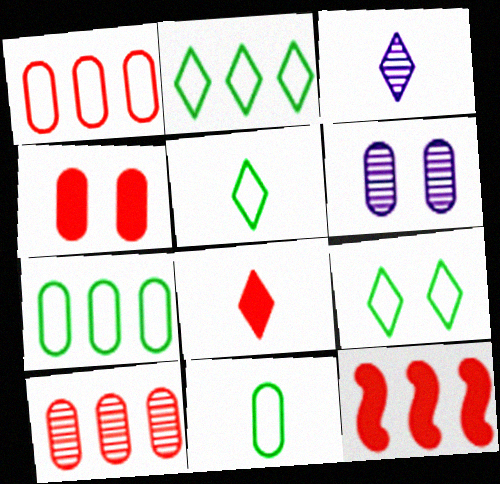[[2, 5, 9], 
[3, 5, 8], 
[4, 8, 12], 
[5, 6, 12]]